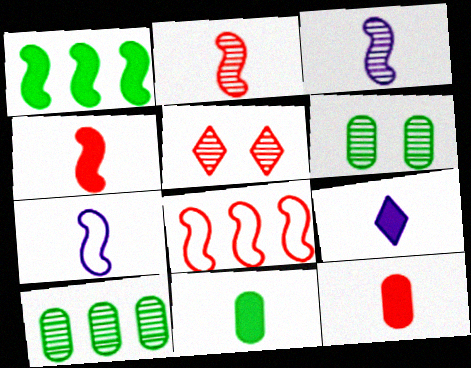[[3, 5, 10], 
[4, 9, 11], 
[5, 8, 12], 
[6, 8, 9]]